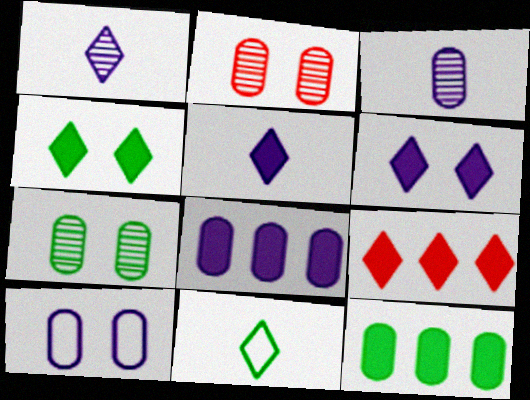[[3, 8, 10], 
[4, 5, 9]]